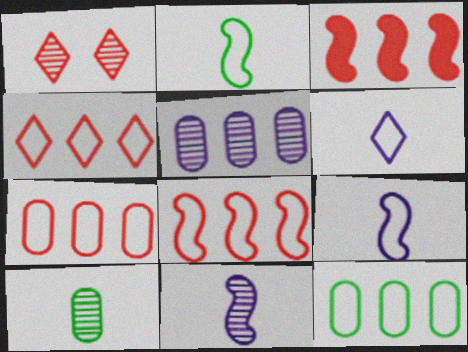[[4, 7, 8]]